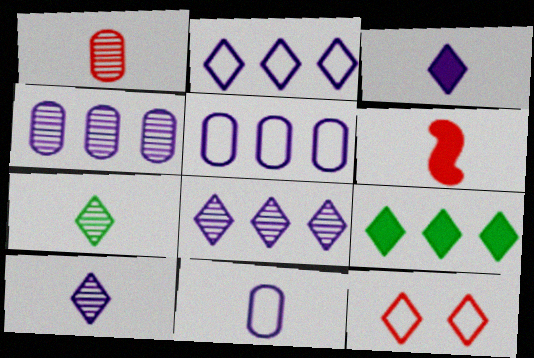[[6, 7, 11], 
[9, 10, 12]]